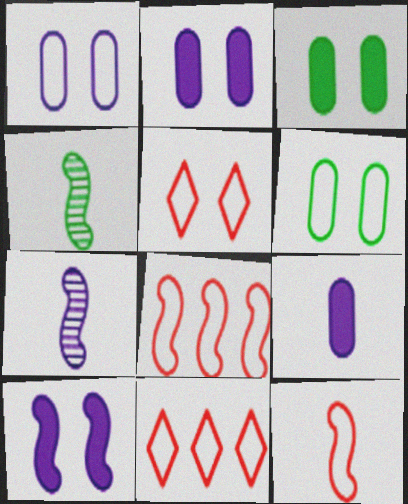[[2, 4, 11], 
[3, 7, 11], 
[4, 8, 10]]